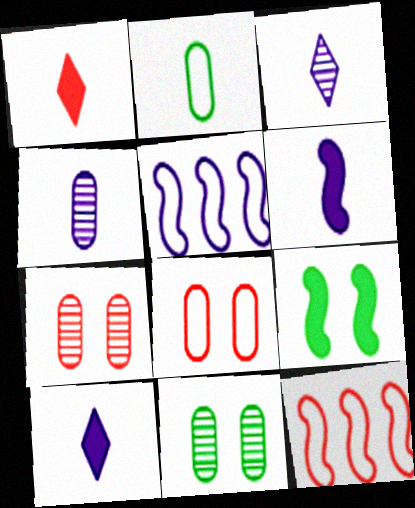[[1, 5, 11], 
[1, 7, 12], 
[10, 11, 12]]